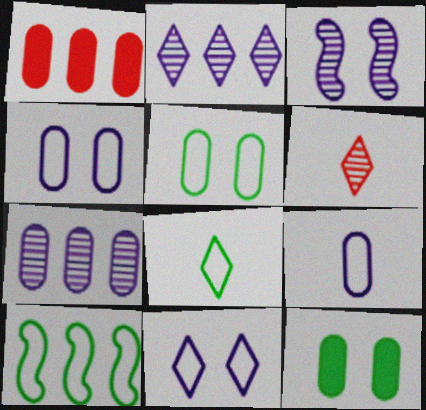[[1, 2, 10], 
[1, 3, 8], 
[5, 8, 10]]